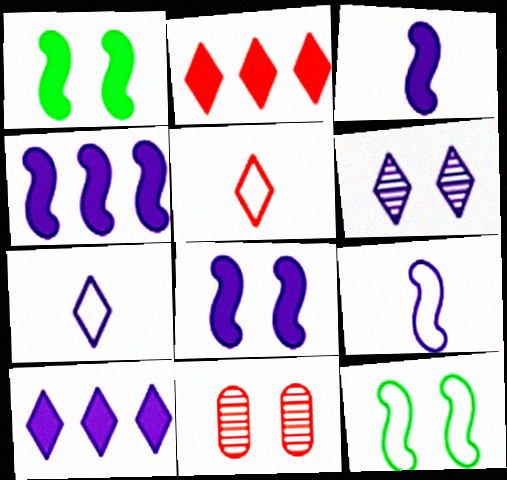[[3, 4, 8], 
[6, 7, 10]]